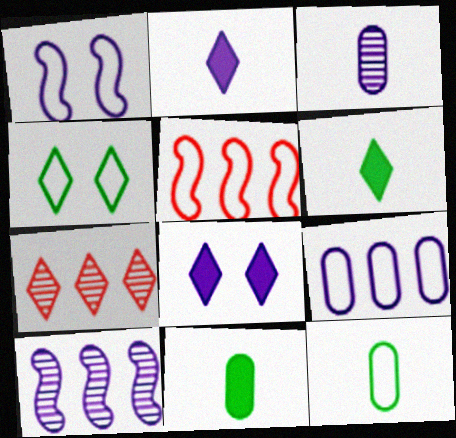[[1, 7, 11], 
[2, 4, 7]]